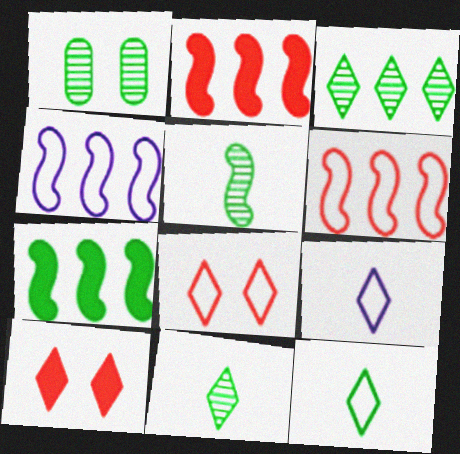[[1, 2, 9], 
[1, 3, 5], 
[1, 7, 12], 
[3, 9, 10]]